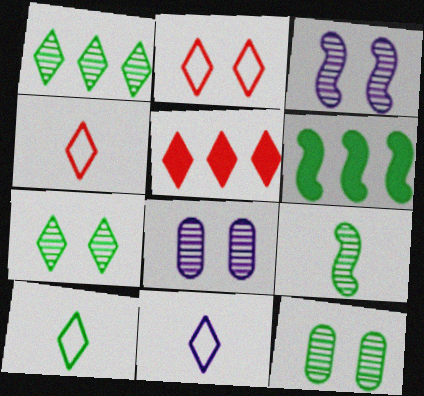[[1, 9, 12], 
[4, 6, 8], 
[4, 10, 11], 
[5, 7, 11], 
[6, 10, 12]]